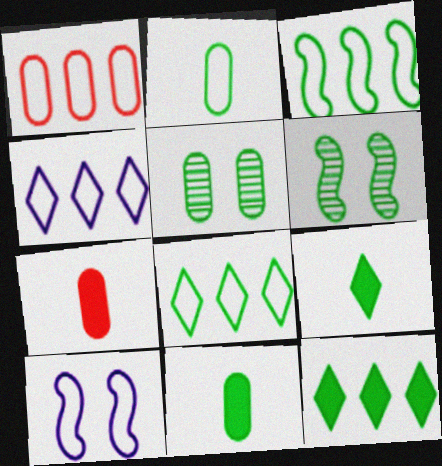[[1, 3, 4], 
[2, 6, 12], 
[3, 5, 9], 
[4, 6, 7], 
[6, 8, 11]]